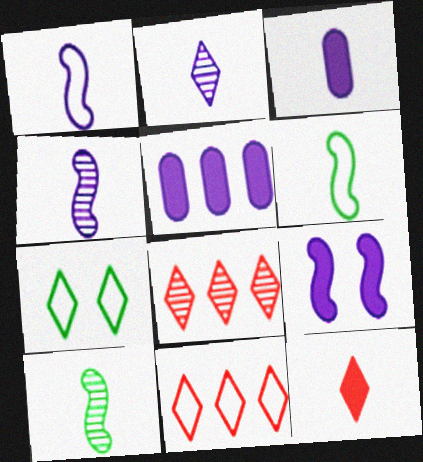[[1, 2, 3]]